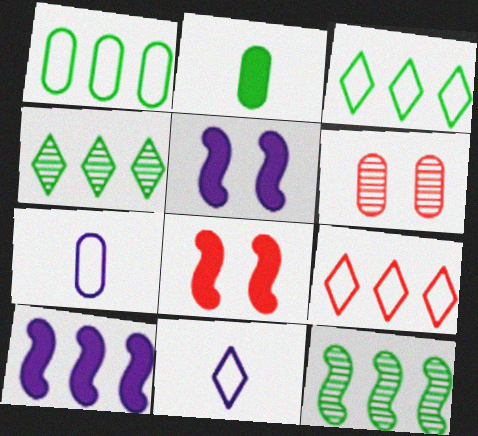[[4, 7, 8]]